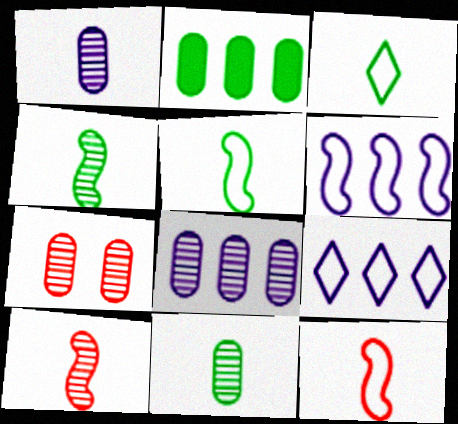[[7, 8, 11]]